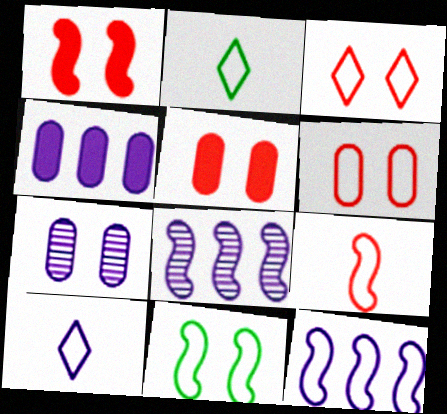[[2, 5, 8], 
[2, 6, 12], 
[9, 11, 12]]